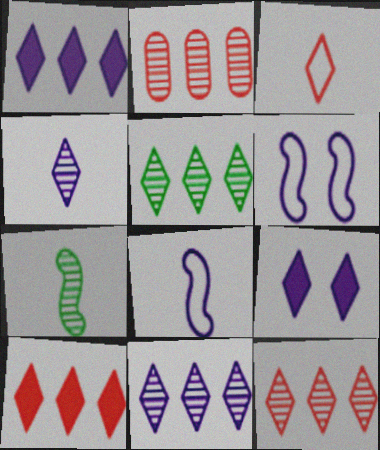[[3, 5, 9], 
[5, 11, 12]]